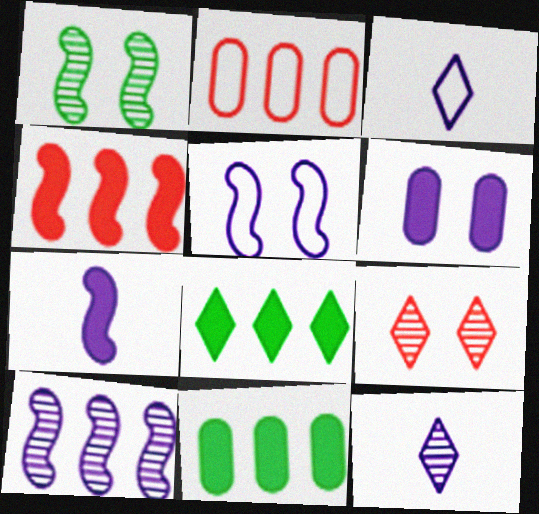[[2, 8, 10], 
[3, 6, 10], 
[3, 8, 9], 
[5, 7, 10]]